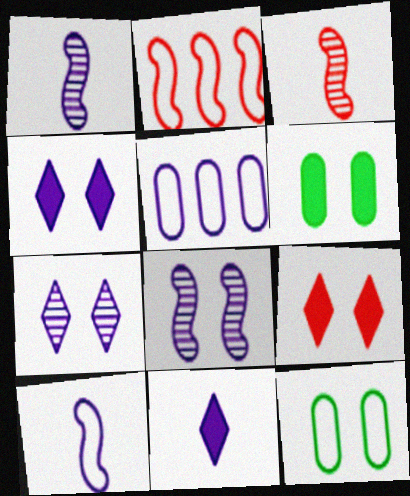[[1, 4, 5], 
[5, 8, 11], 
[8, 9, 12]]